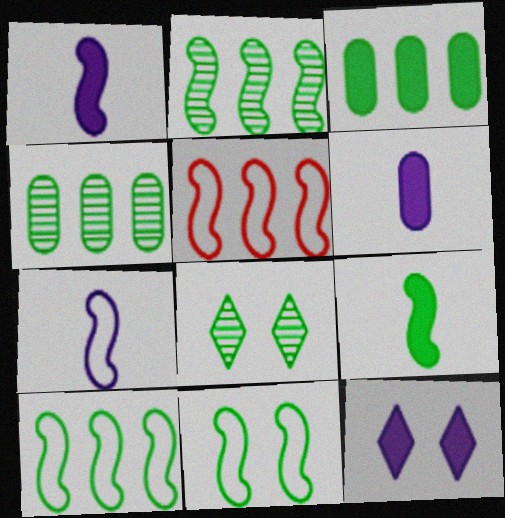[[2, 9, 11], 
[5, 6, 8], 
[5, 7, 11]]